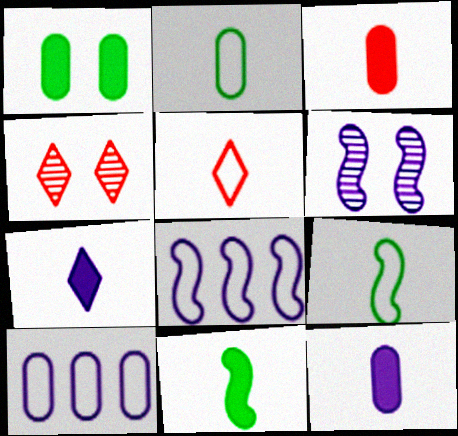[[3, 7, 11], 
[4, 10, 11], 
[6, 7, 10]]